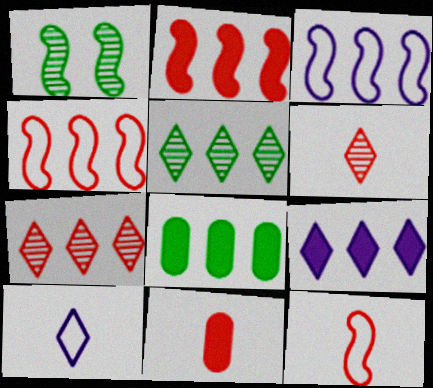[[2, 8, 9], 
[3, 7, 8], 
[6, 11, 12]]